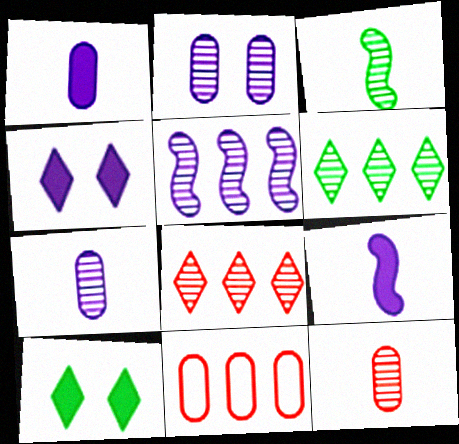[[2, 3, 8], 
[3, 4, 11]]